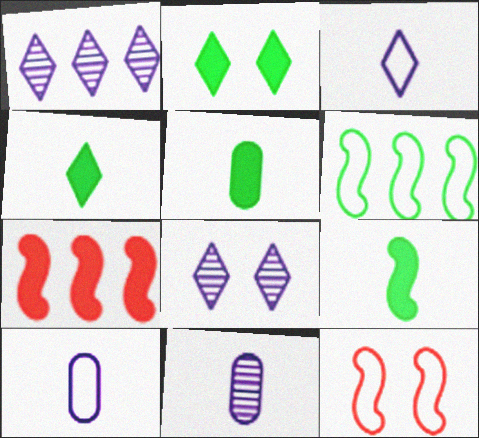[[1, 5, 12], 
[4, 5, 9]]